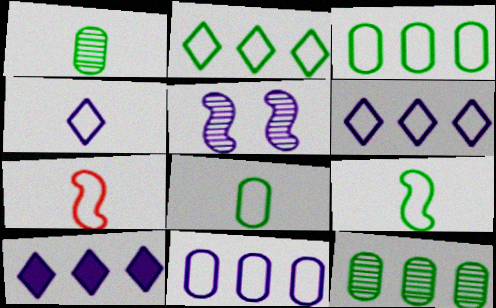[[4, 7, 8]]